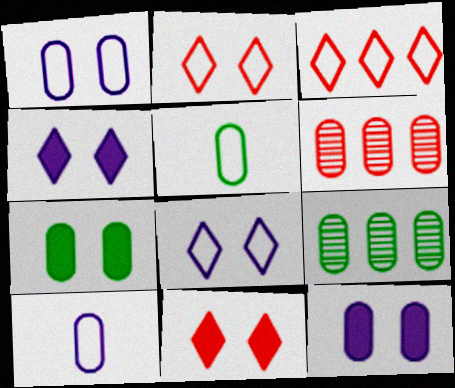[[5, 6, 12], 
[5, 7, 9], 
[6, 7, 10]]